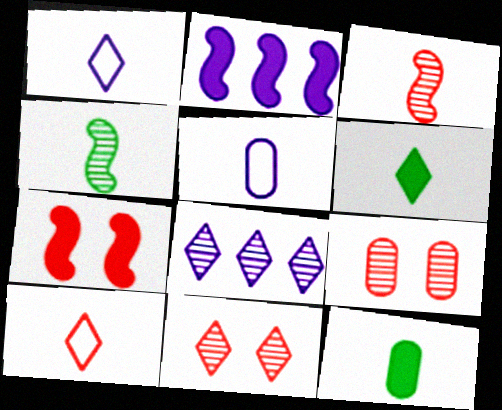[[1, 3, 12], 
[3, 5, 6], 
[4, 8, 9]]